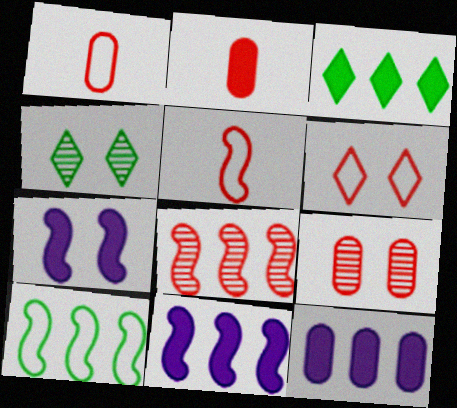[[1, 4, 11], 
[2, 3, 7], 
[2, 6, 8], 
[4, 5, 12], 
[8, 10, 11]]